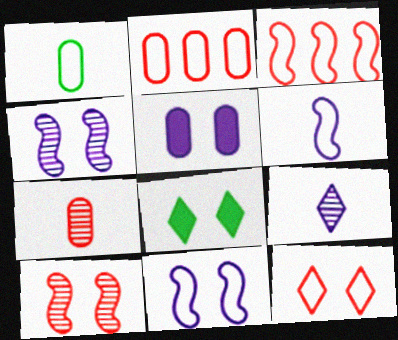[]